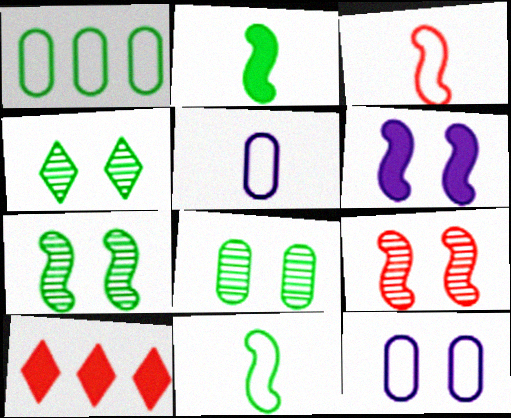[[1, 2, 4], 
[4, 7, 8], 
[5, 7, 10]]